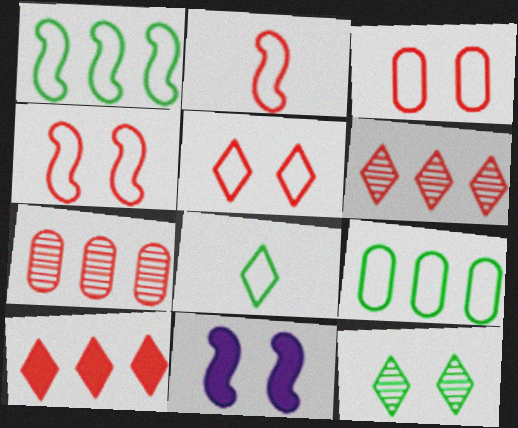[[3, 4, 5], 
[3, 11, 12], 
[7, 8, 11]]